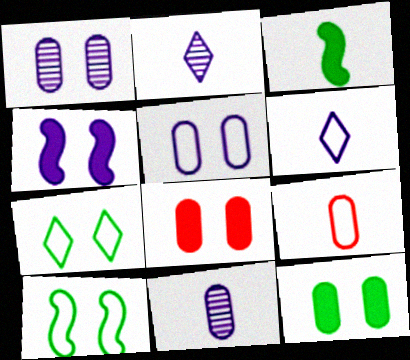[[2, 3, 9]]